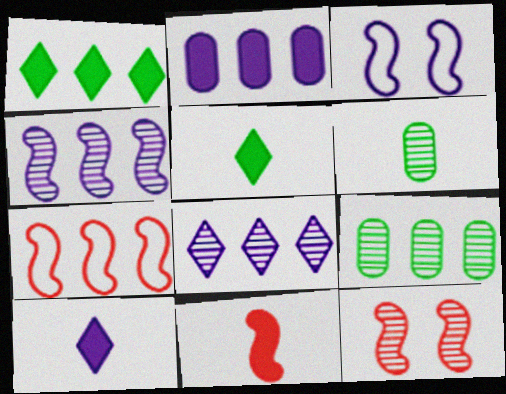[[6, 8, 12], 
[7, 11, 12]]